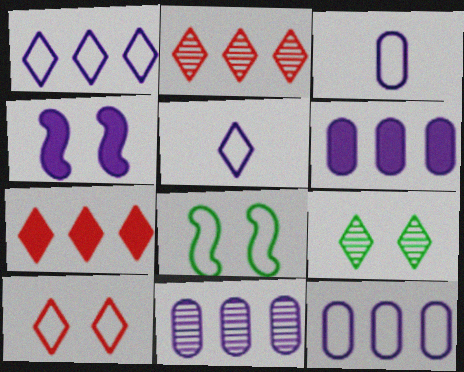[[4, 5, 11], 
[5, 7, 9], 
[6, 11, 12]]